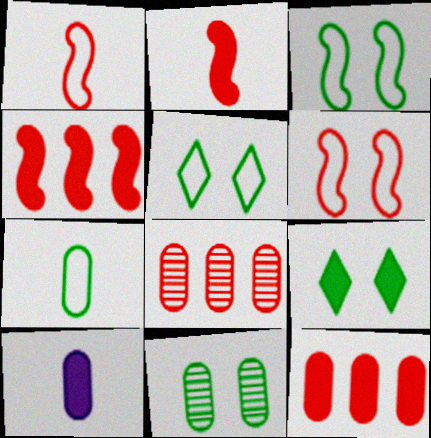[[3, 9, 11], 
[4, 9, 10]]